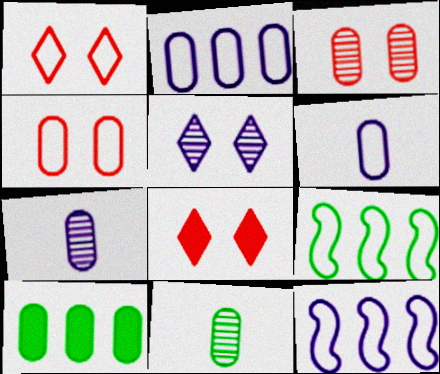[[1, 6, 9], 
[3, 6, 10], 
[4, 7, 10], 
[7, 8, 9], 
[8, 11, 12]]